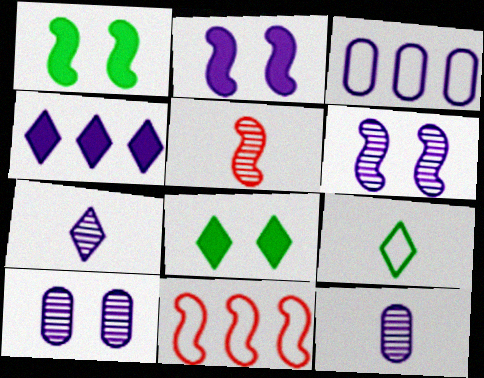[[2, 3, 7], 
[3, 5, 8], 
[8, 11, 12]]